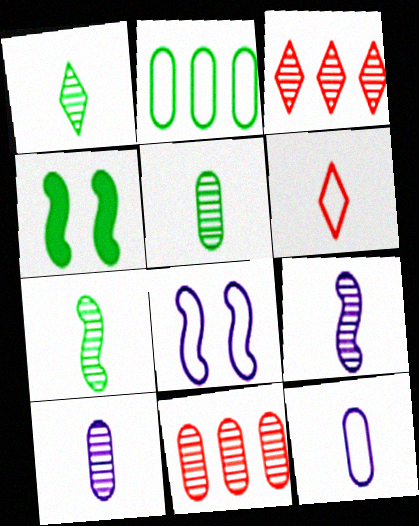[[1, 2, 4], 
[1, 5, 7], 
[2, 6, 8], 
[3, 4, 12]]